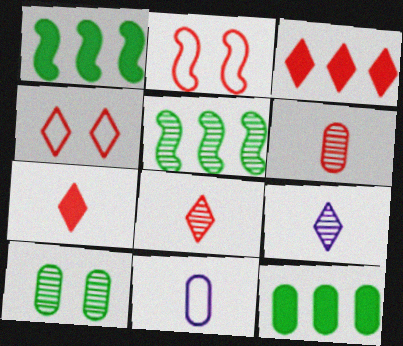[[2, 3, 6], 
[2, 9, 12], 
[3, 4, 8]]